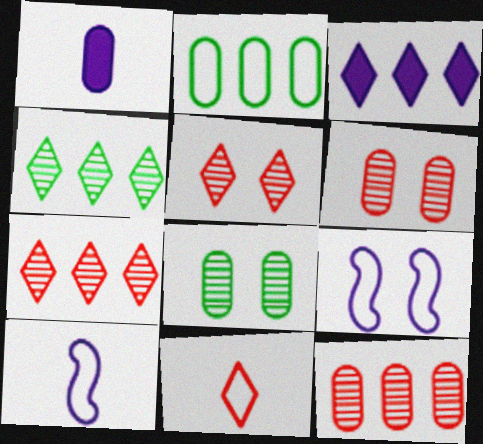[[1, 2, 6], 
[2, 9, 11]]